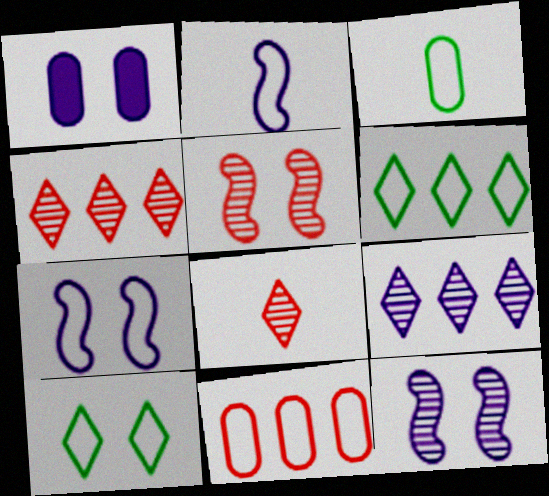[[1, 2, 9], 
[1, 5, 10], 
[2, 10, 11]]